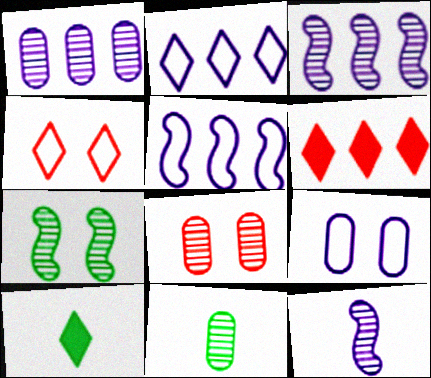[[1, 8, 11], 
[5, 8, 10]]